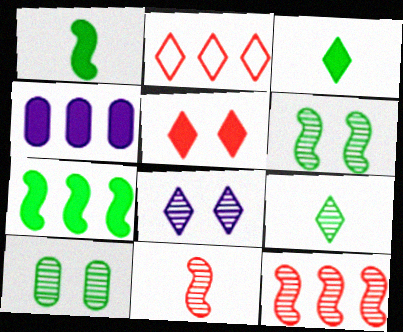[[1, 4, 5], 
[2, 3, 8]]